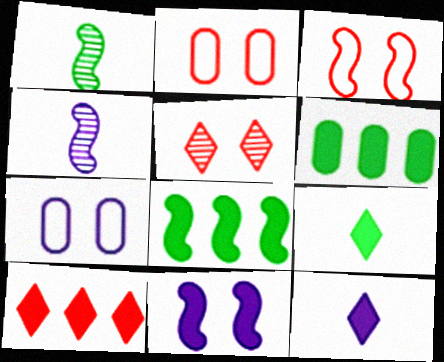[[1, 7, 10], 
[3, 4, 8]]